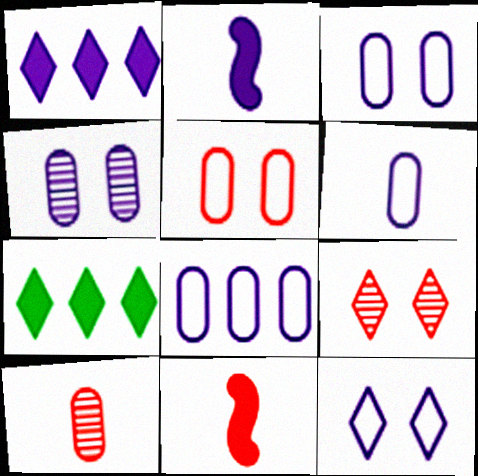[[3, 6, 8]]